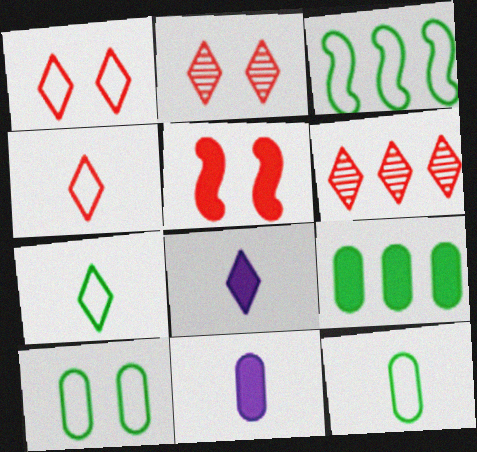[[2, 3, 11], 
[3, 7, 10], 
[5, 8, 9]]